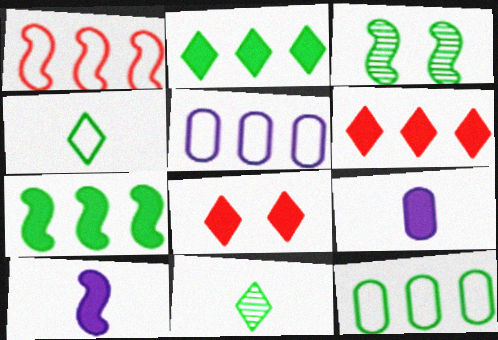[[1, 3, 10], 
[7, 8, 9]]